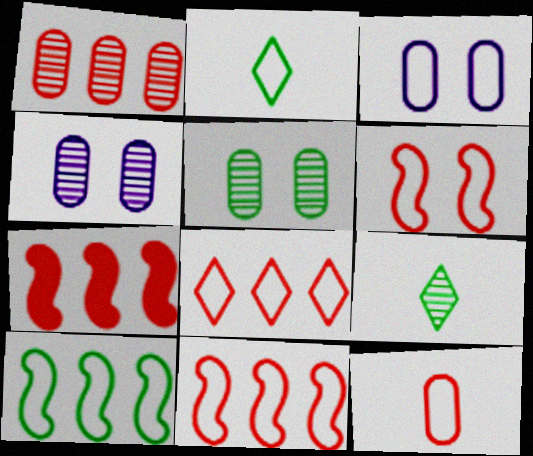[[1, 7, 8], 
[2, 3, 11], 
[2, 4, 7], 
[3, 7, 9], 
[6, 8, 12]]